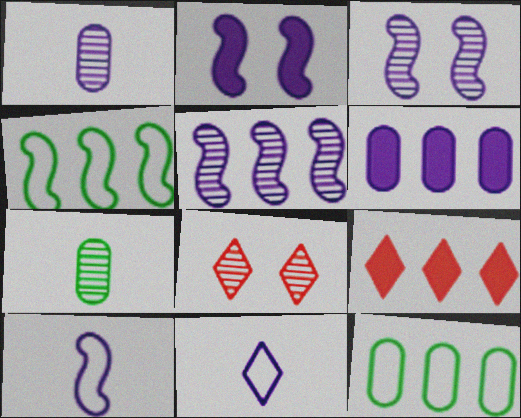[[2, 5, 10], 
[3, 6, 11], 
[5, 7, 8], 
[5, 9, 12]]